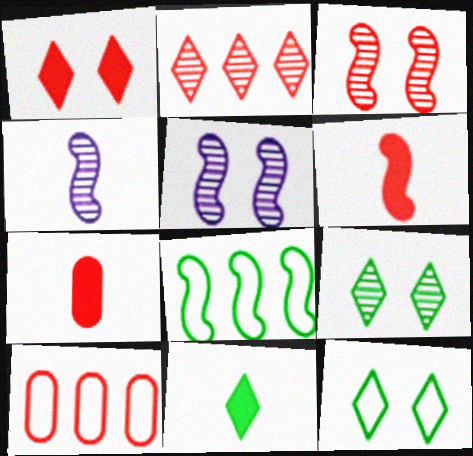[[5, 6, 8], 
[5, 10, 11]]